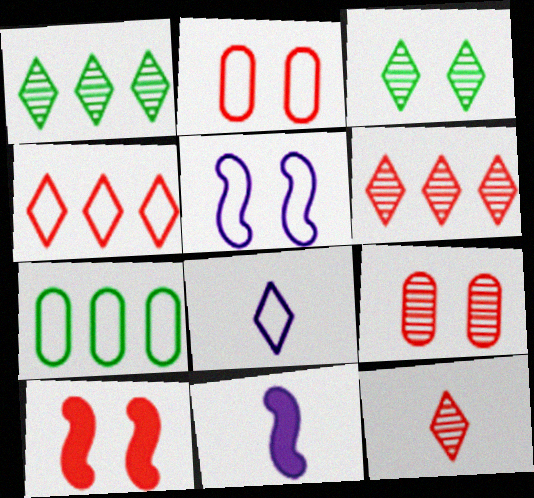[[1, 2, 11]]